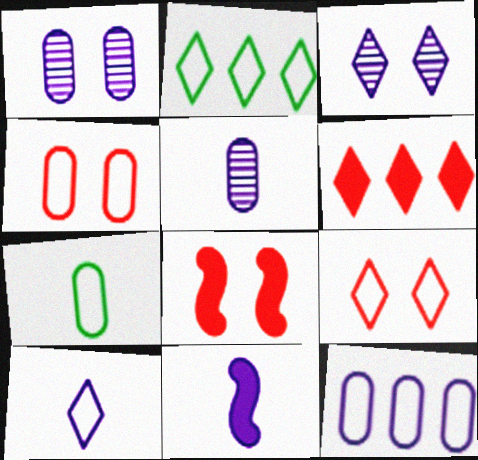[[2, 5, 8], 
[2, 9, 10], 
[3, 11, 12], 
[4, 7, 12], 
[5, 10, 11]]